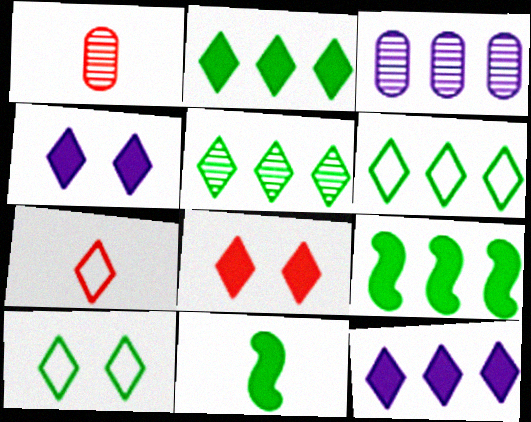[[2, 5, 6], 
[4, 5, 7]]